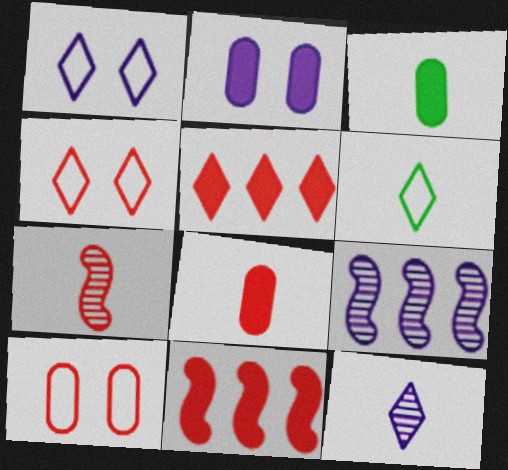[[3, 4, 9], 
[5, 7, 10]]